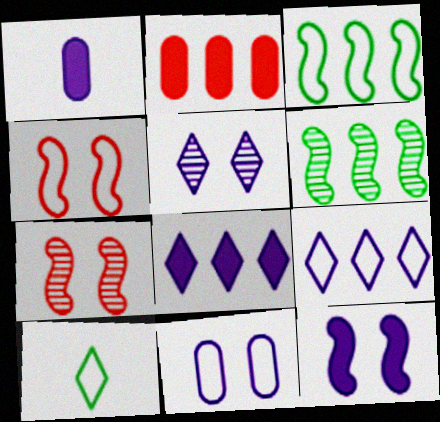[[1, 8, 12], 
[2, 6, 9], 
[5, 11, 12]]